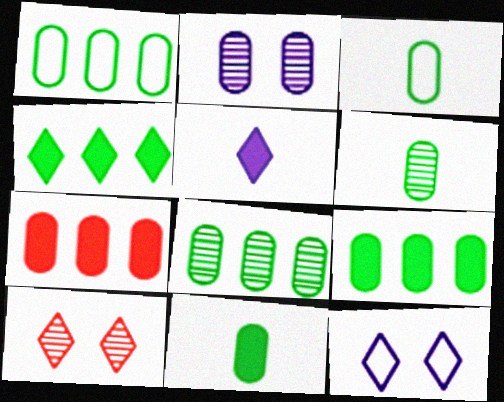[[1, 8, 9], 
[2, 3, 7], 
[3, 6, 11]]